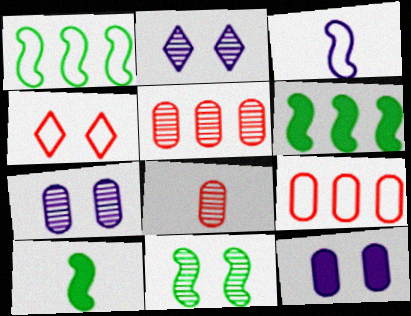[[1, 10, 11], 
[2, 9, 10], 
[4, 11, 12]]